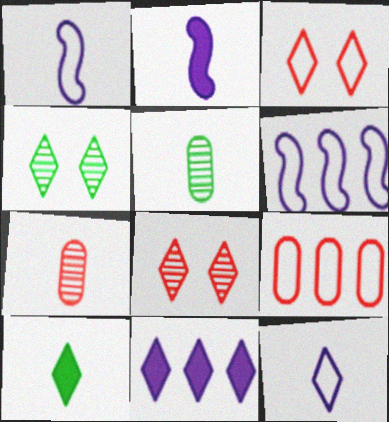[[1, 7, 10], 
[2, 4, 9]]